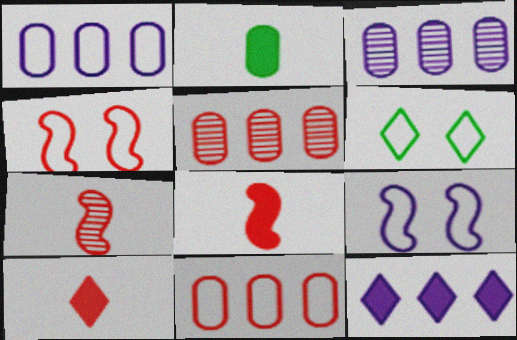[[3, 6, 8], 
[4, 5, 10]]